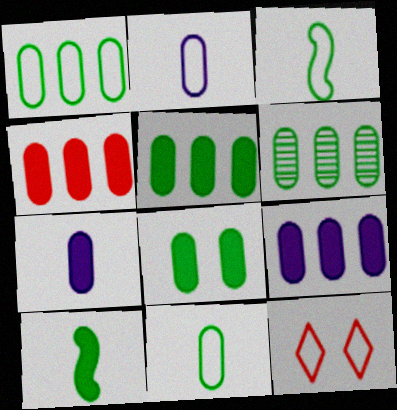[[1, 5, 6], 
[4, 5, 9], 
[4, 7, 8], 
[6, 8, 11]]